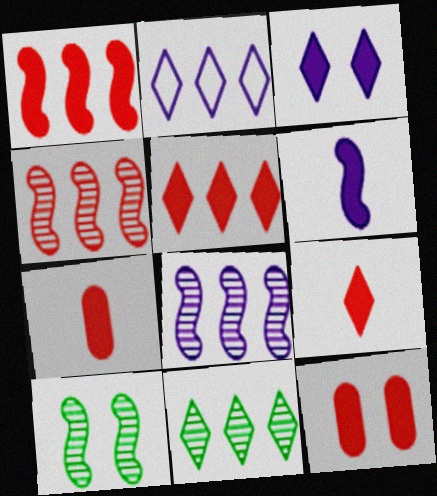[[1, 9, 12], 
[2, 5, 11], 
[2, 7, 10]]